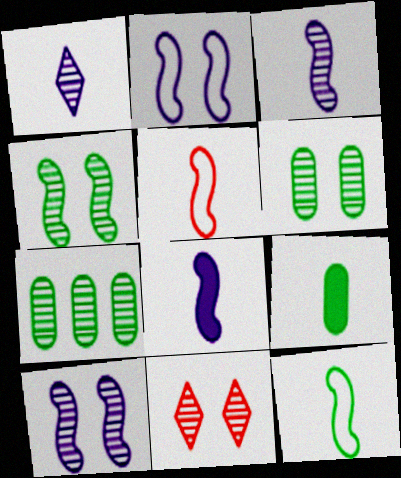[[1, 5, 9], 
[3, 7, 11], 
[6, 10, 11]]